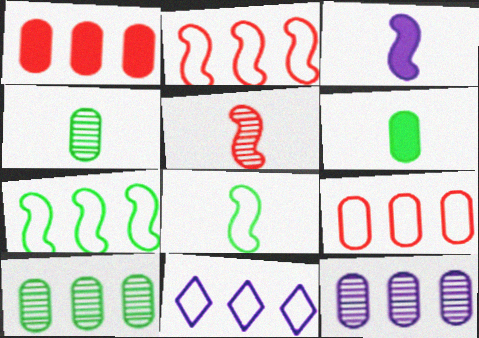[[3, 5, 8], 
[7, 9, 11]]